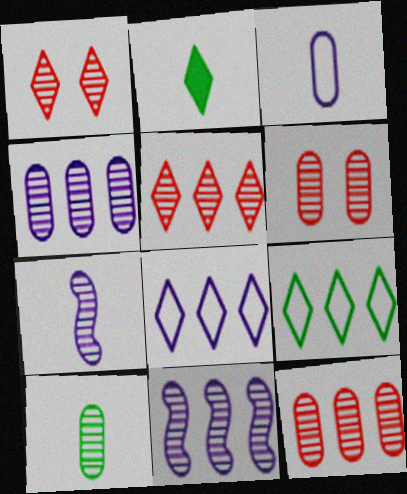[[1, 2, 8], 
[1, 10, 11], 
[4, 6, 10]]